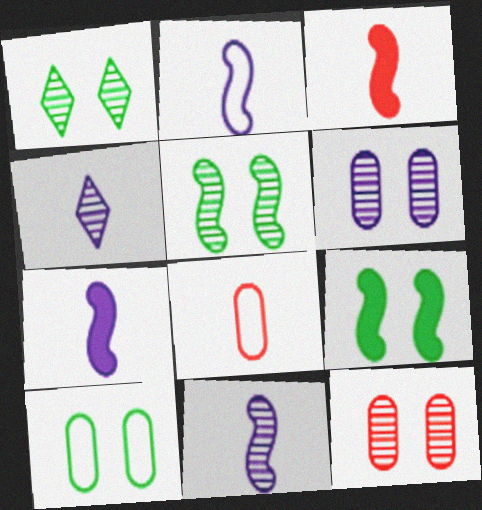[[1, 9, 10], 
[2, 7, 11]]